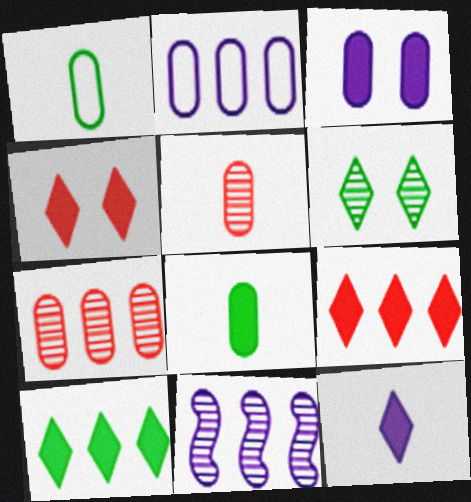[[1, 3, 7], 
[1, 4, 11], 
[4, 10, 12], 
[5, 6, 11]]